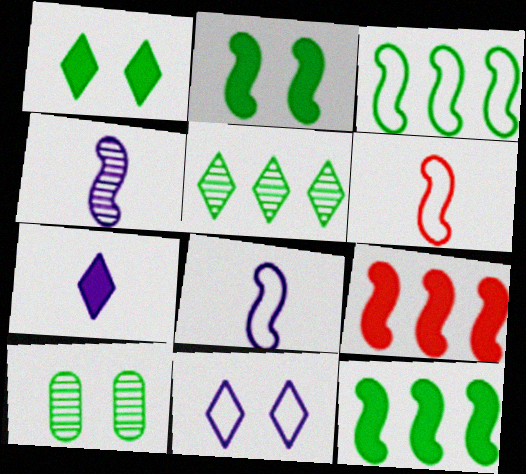[]